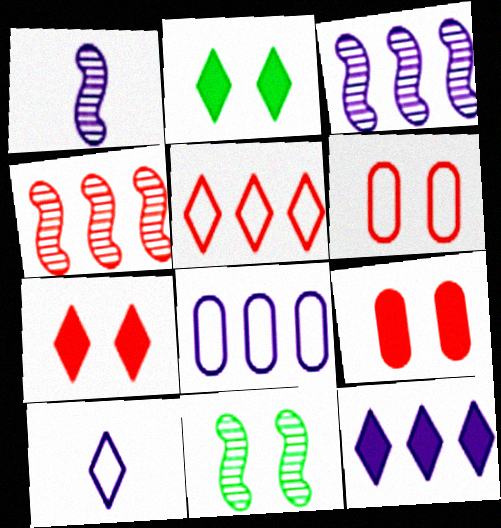[[1, 4, 11], 
[3, 8, 12]]